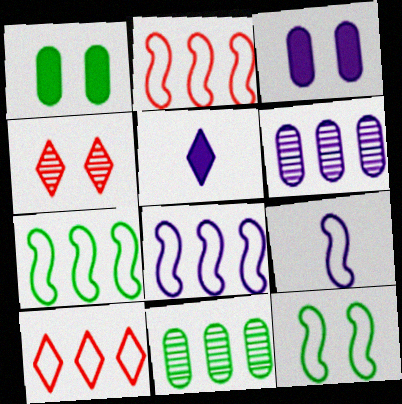[[2, 7, 8], 
[2, 9, 12], 
[3, 4, 12]]